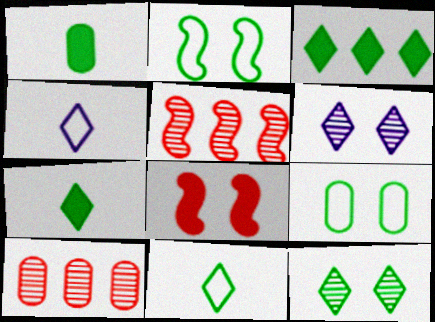[[3, 11, 12], 
[6, 8, 9]]